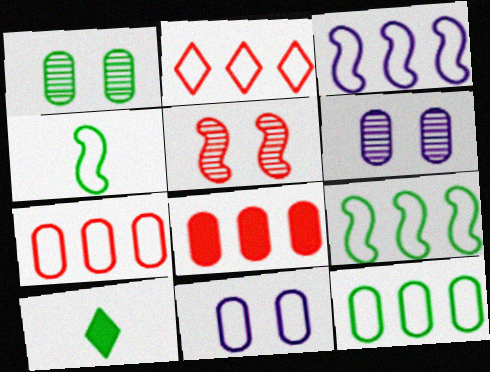[[1, 9, 10], 
[2, 3, 12], 
[2, 4, 11]]